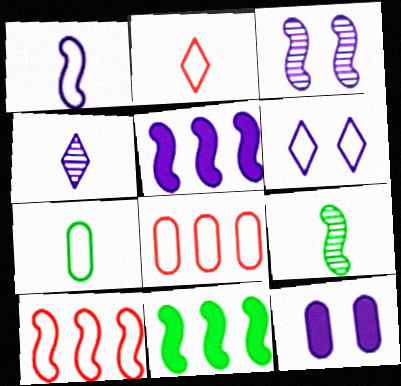[[1, 2, 7], 
[1, 3, 5], 
[3, 6, 12], 
[6, 7, 10]]